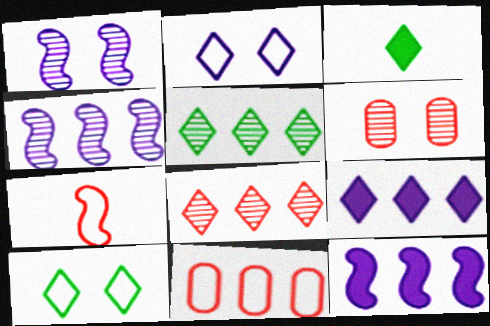[[1, 3, 11], 
[2, 3, 8], 
[3, 5, 10], 
[5, 11, 12]]